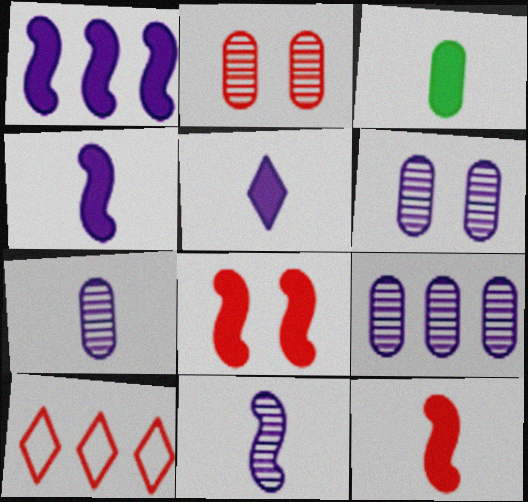[[2, 10, 12], 
[3, 5, 12], 
[6, 7, 9]]